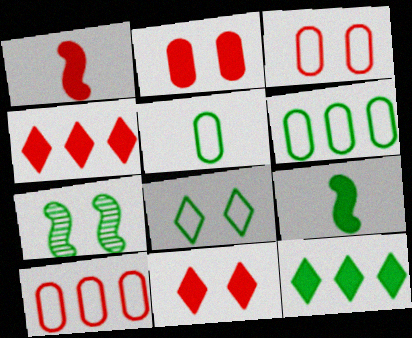[[1, 2, 4], 
[5, 7, 12]]